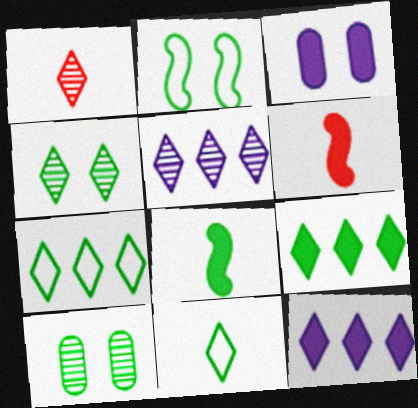[[1, 4, 5], 
[3, 6, 9], 
[4, 9, 11], 
[7, 8, 10]]